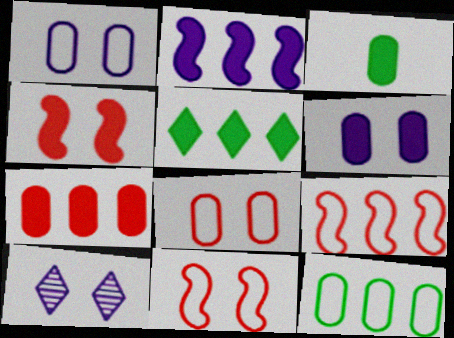[[2, 5, 7], 
[3, 6, 7], 
[3, 9, 10]]